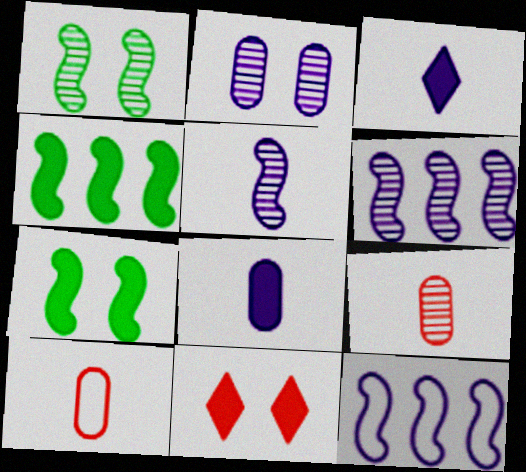[[2, 3, 12], 
[4, 8, 11]]